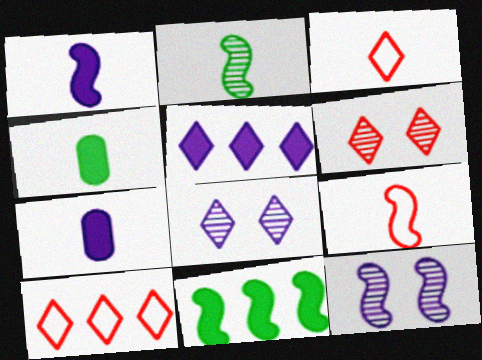[[1, 2, 9], 
[2, 3, 7], 
[4, 10, 12], 
[9, 11, 12]]